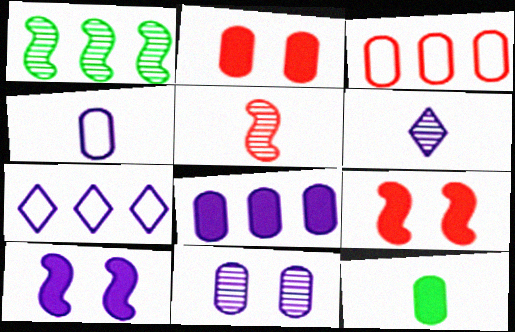[[2, 8, 12], 
[3, 11, 12], 
[4, 8, 11]]